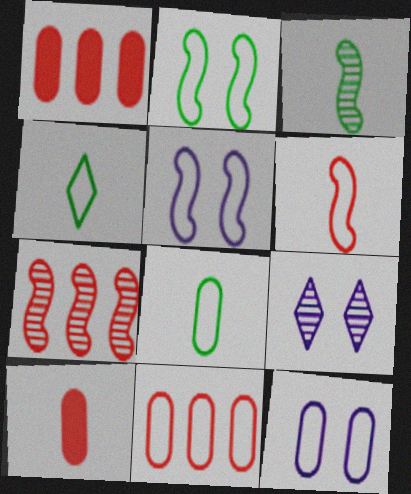[[4, 5, 11], 
[8, 11, 12]]